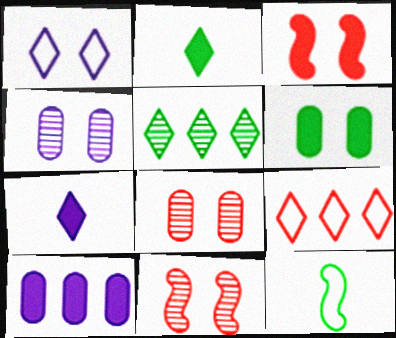[[1, 6, 11], 
[2, 3, 10], 
[5, 6, 12]]